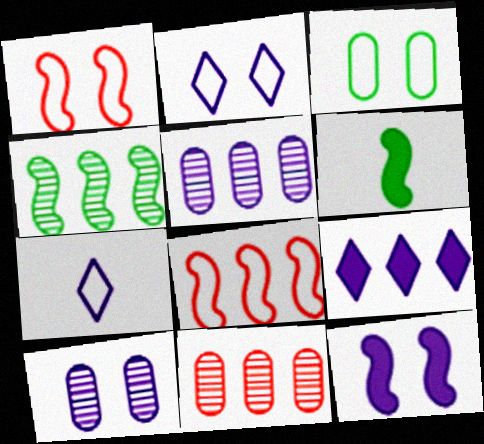[[1, 2, 3], 
[2, 6, 11], 
[2, 10, 12], 
[3, 7, 8], 
[5, 7, 12]]